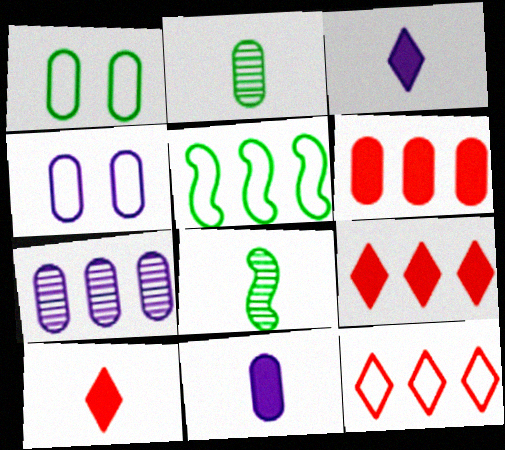[[2, 4, 6], 
[4, 7, 11], 
[4, 8, 9], 
[5, 7, 9]]